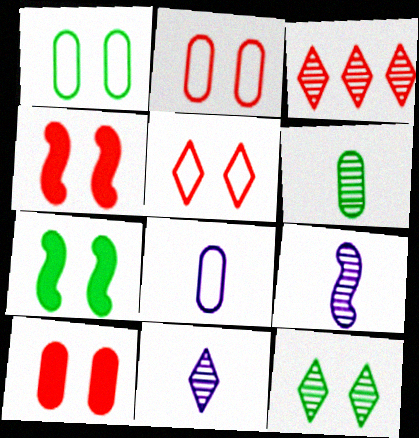[[1, 7, 12], 
[3, 7, 8], 
[3, 11, 12]]